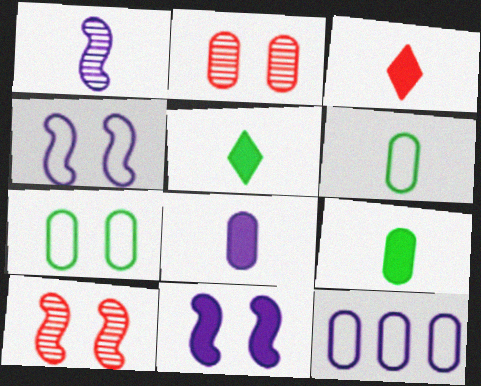[[1, 3, 6], 
[2, 9, 12], 
[5, 10, 12]]